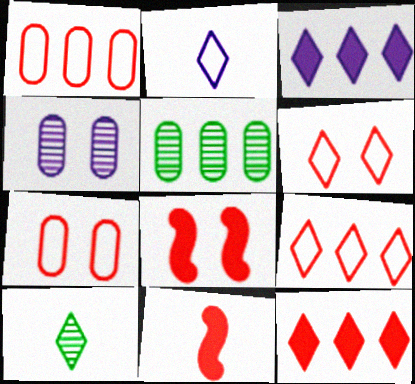[[2, 5, 8], 
[3, 6, 10]]